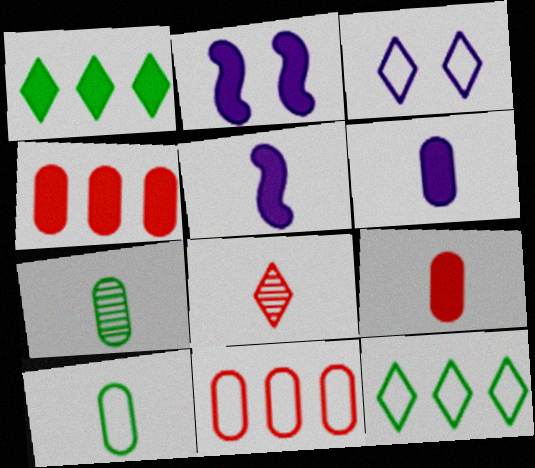[[1, 2, 9], 
[1, 3, 8], 
[5, 8, 10]]